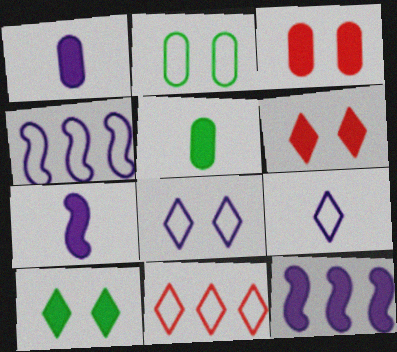[[5, 6, 12]]